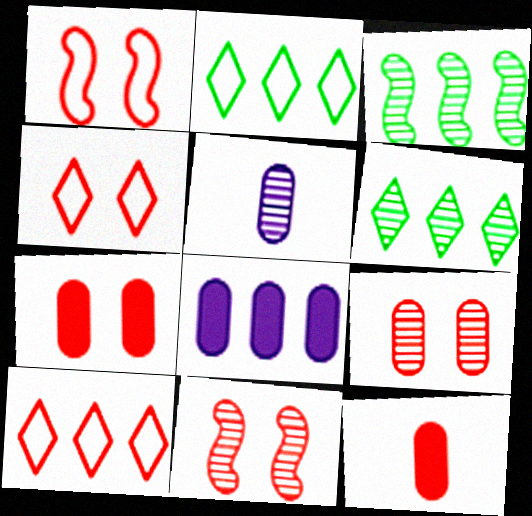[[3, 8, 10], 
[4, 7, 11], 
[5, 6, 11], 
[10, 11, 12]]